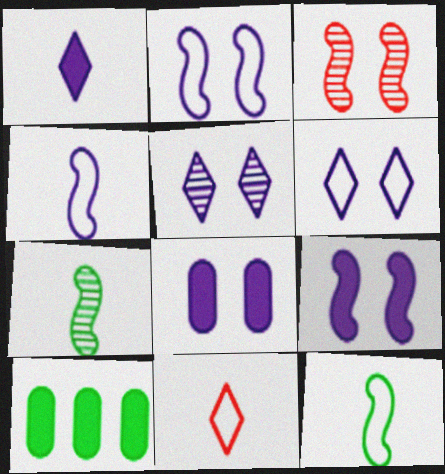[[2, 5, 8]]